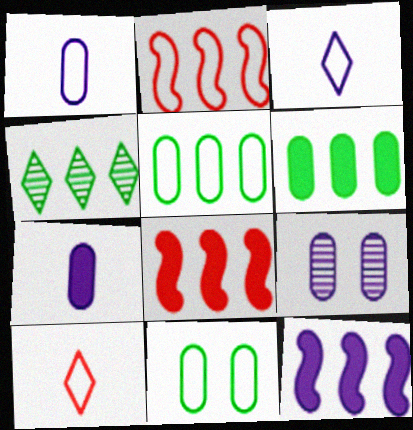[[2, 3, 11], 
[3, 9, 12]]